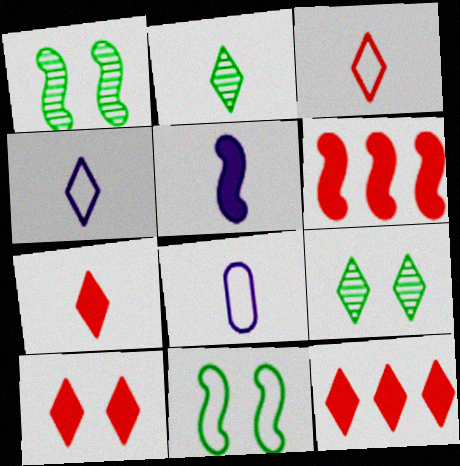[[1, 8, 12], 
[2, 4, 7], 
[4, 9, 12], 
[6, 8, 9], 
[7, 10, 12]]